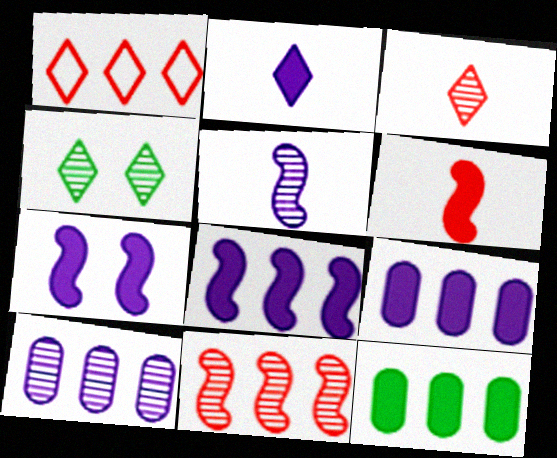[[1, 2, 4], 
[2, 7, 9]]